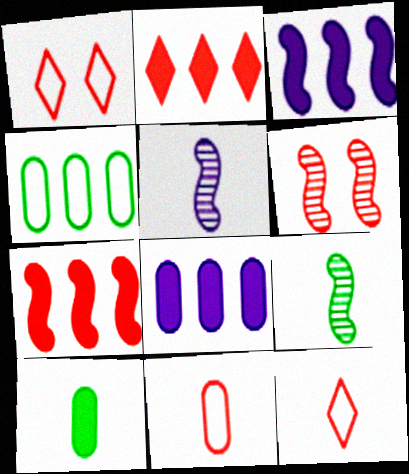[[1, 8, 9], 
[2, 6, 11], 
[5, 10, 12]]